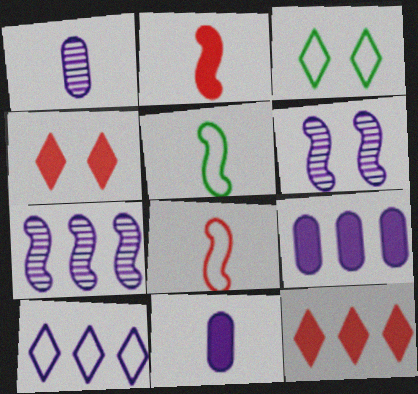[[6, 10, 11], 
[7, 9, 10]]